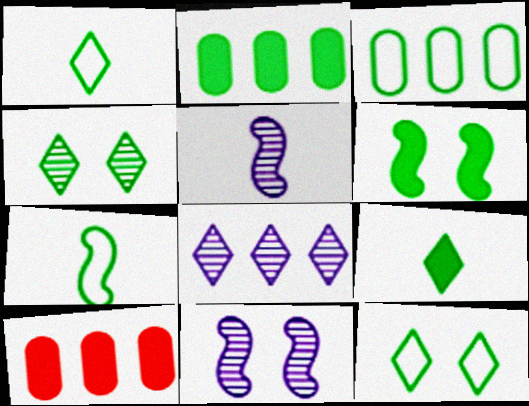[[1, 10, 11], 
[2, 4, 7], 
[2, 6, 9], 
[3, 7, 12], 
[5, 10, 12]]